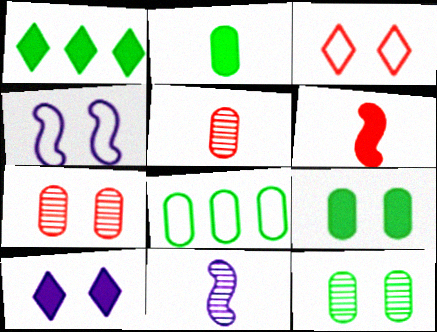[[1, 4, 5], 
[2, 8, 12]]